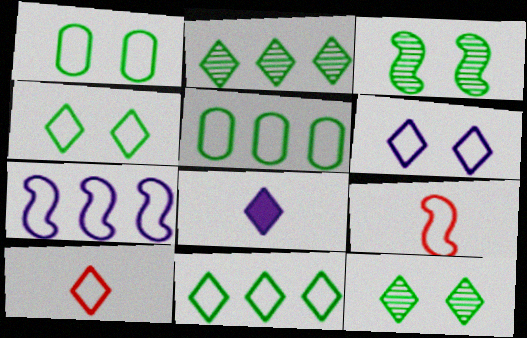[[1, 7, 10], 
[5, 6, 9], 
[6, 10, 11]]